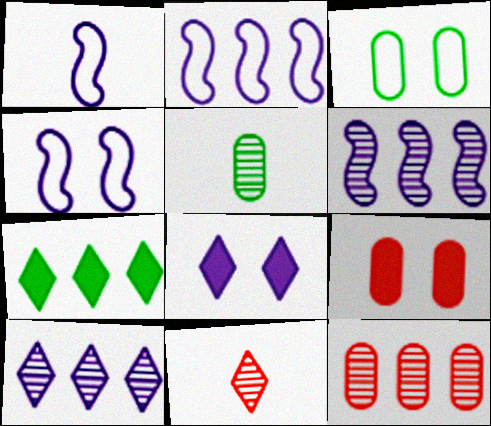[[1, 2, 4], 
[2, 7, 12]]